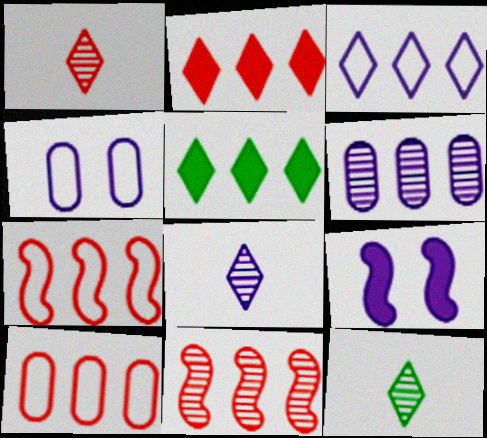[[1, 8, 12], 
[2, 10, 11], 
[5, 6, 7], 
[9, 10, 12]]